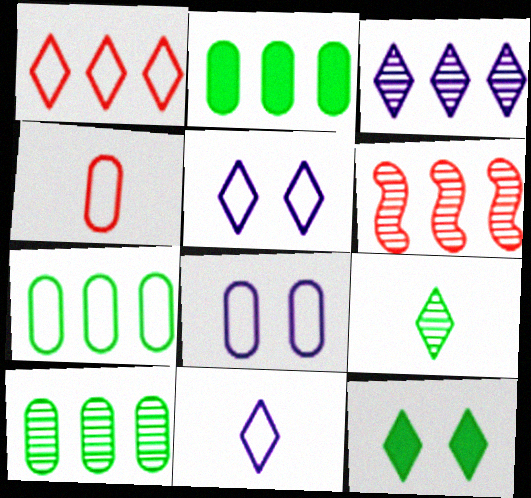[[2, 7, 10], 
[3, 6, 10], 
[4, 7, 8]]